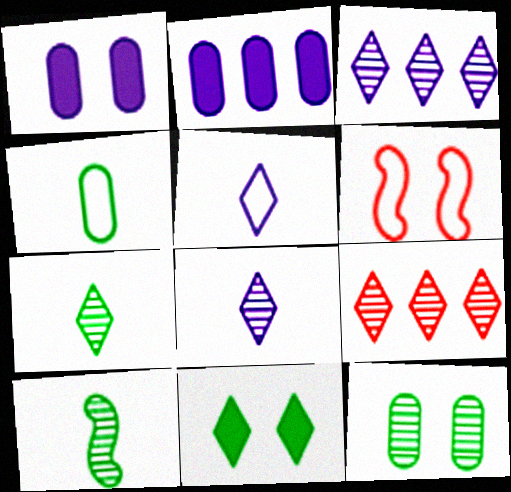[[2, 6, 7], 
[5, 9, 11]]